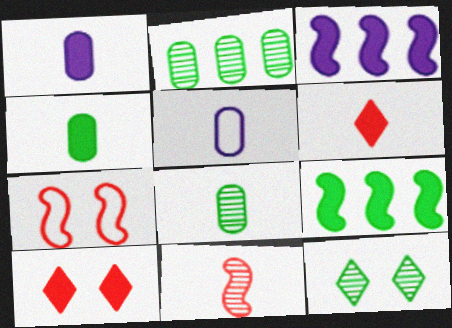[[1, 9, 10], 
[3, 4, 10]]